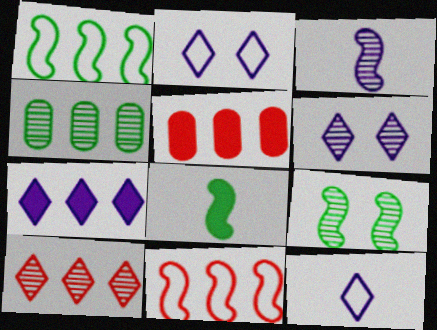[[1, 8, 9], 
[4, 7, 11], 
[5, 9, 12], 
[5, 10, 11], 
[6, 7, 12]]